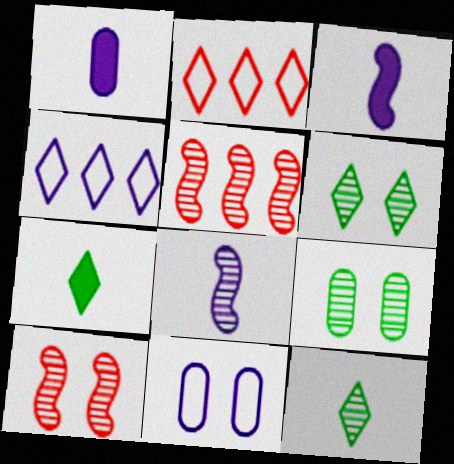[[2, 3, 9], 
[5, 7, 11]]